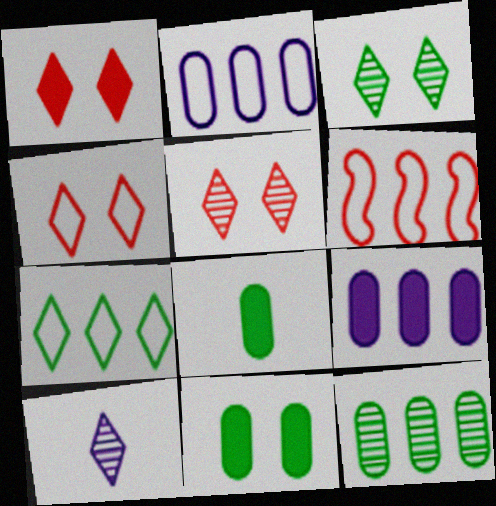[[1, 4, 5], 
[1, 7, 10], 
[2, 6, 7], 
[6, 10, 11]]